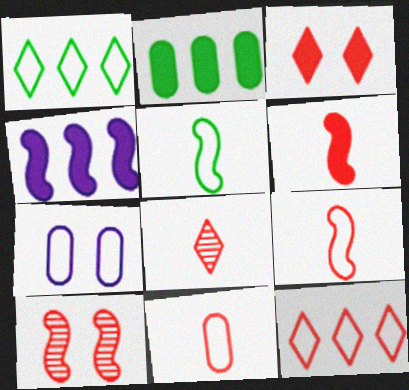[[1, 7, 9], 
[3, 8, 12], 
[4, 5, 10], 
[5, 7, 12], 
[6, 8, 11]]